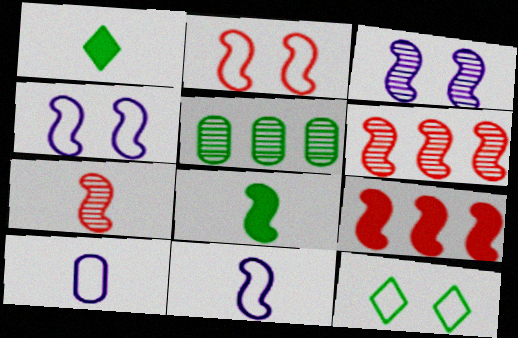[[1, 7, 10], 
[2, 7, 9], 
[4, 6, 8], 
[5, 8, 12], 
[7, 8, 11]]